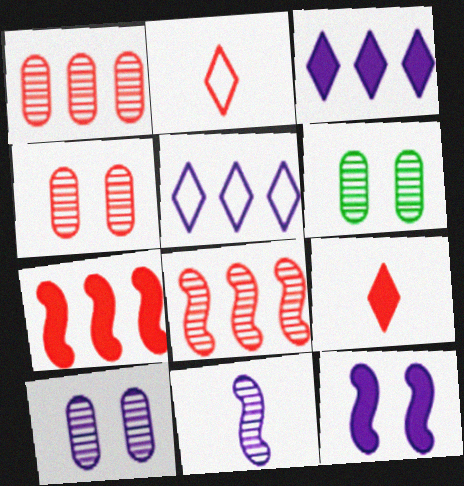[[2, 4, 7], 
[4, 6, 10]]